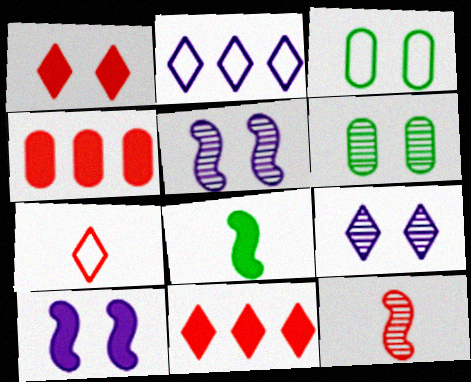[[1, 3, 5]]